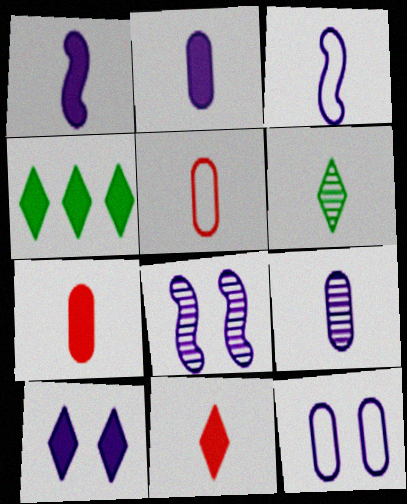[[1, 5, 6], 
[3, 6, 7], 
[4, 5, 8], 
[4, 10, 11], 
[8, 10, 12]]